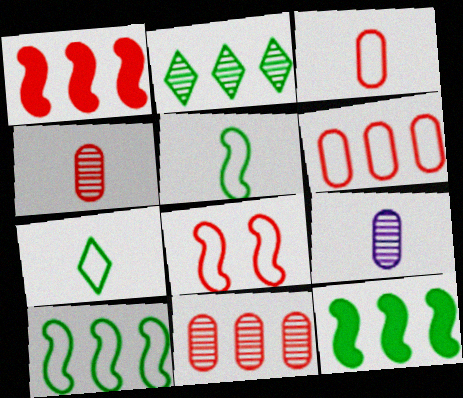[]